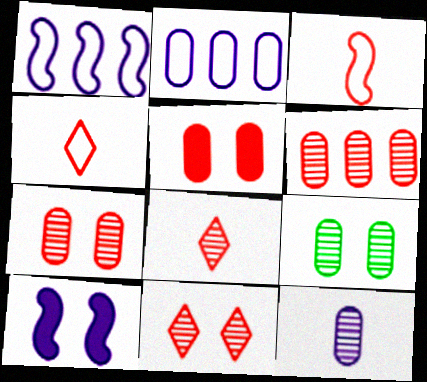[[6, 9, 12]]